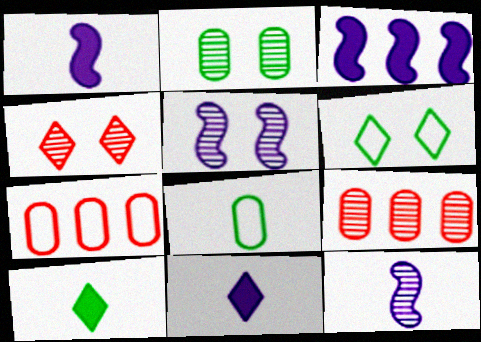[[1, 6, 9], 
[2, 4, 5], 
[3, 4, 8], 
[5, 7, 10]]